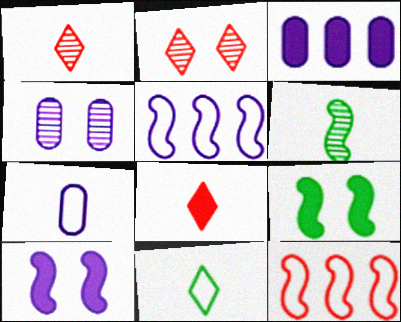[[3, 4, 7], 
[3, 8, 9], 
[6, 7, 8], 
[6, 10, 12]]